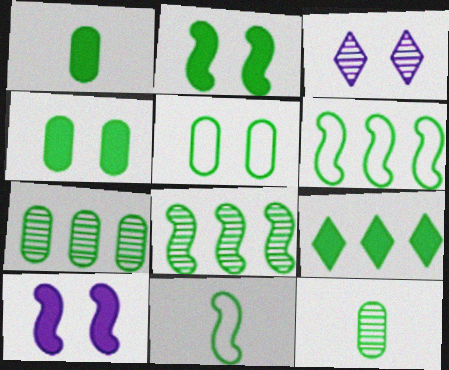[[1, 2, 9], 
[1, 5, 7], 
[2, 8, 11], 
[6, 7, 9]]